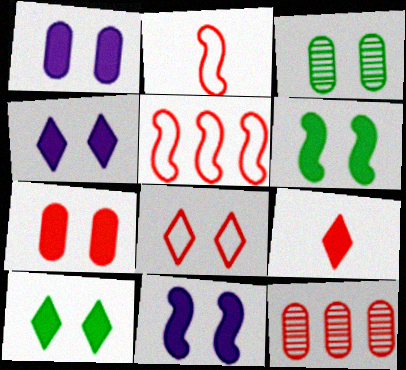[[1, 4, 11], 
[3, 8, 11], 
[4, 6, 7], 
[7, 10, 11]]